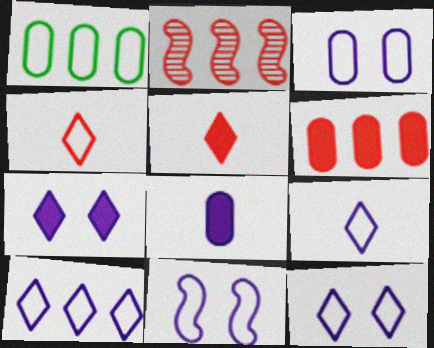[[1, 4, 11], 
[3, 11, 12], 
[9, 10, 12]]